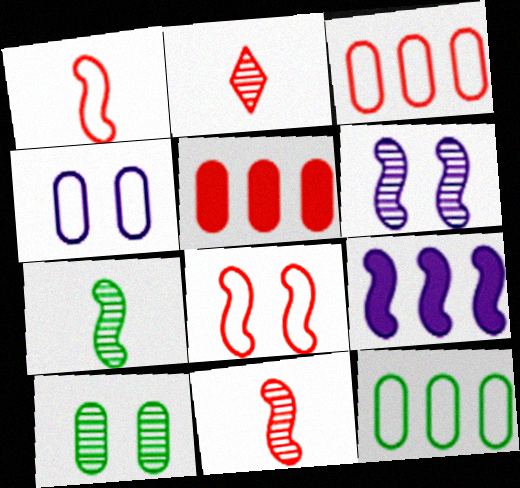[[2, 5, 8], 
[7, 8, 9]]